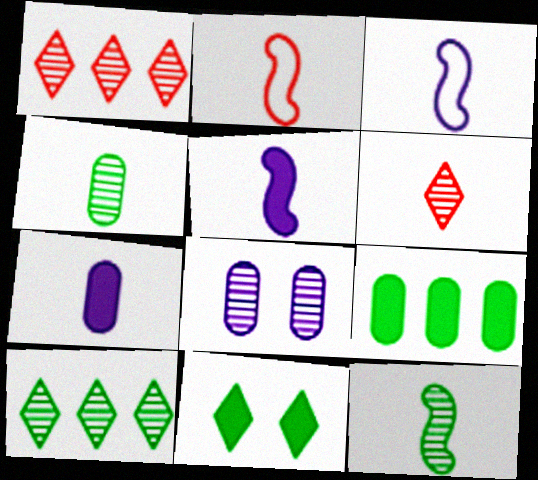[[1, 8, 12], 
[2, 5, 12]]